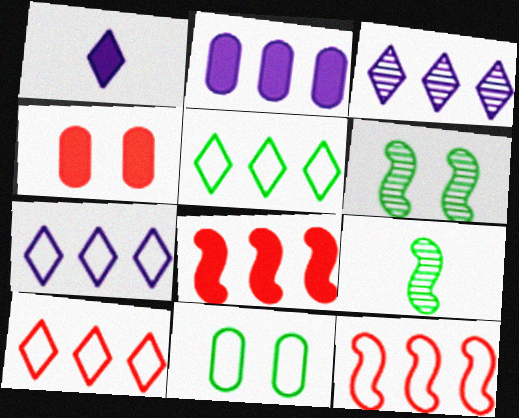[[4, 7, 9], 
[5, 7, 10]]